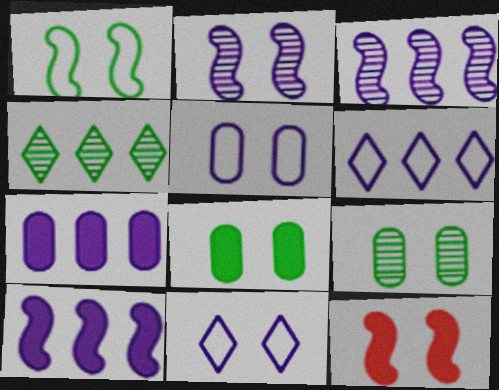[[1, 2, 12], 
[3, 6, 7], 
[9, 11, 12]]